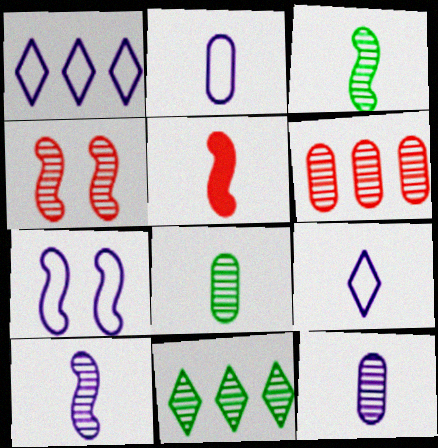[[1, 2, 7], 
[4, 11, 12], 
[5, 8, 9]]